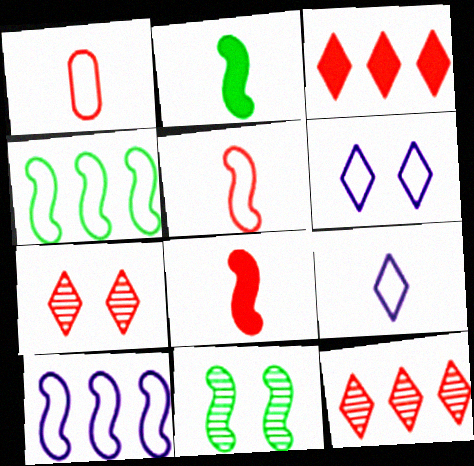[[1, 4, 6], 
[2, 4, 11], 
[8, 10, 11]]